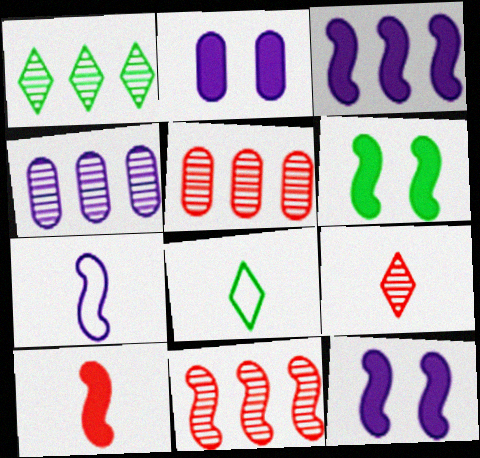[[1, 4, 11], 
[2, 8, 11], 
[3, 6, 10], 
[5, 8, 12], 
[6, 7, 11]]